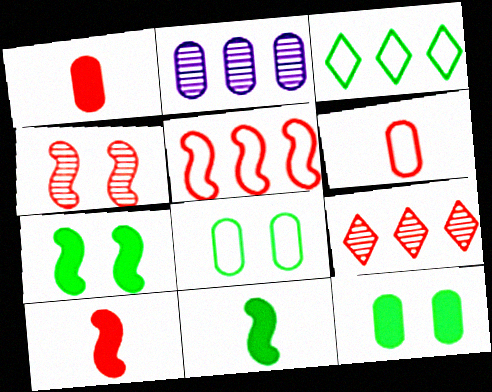[[1, 2, 8], 
[2, 6, 12], 
[4, 5, 10]]